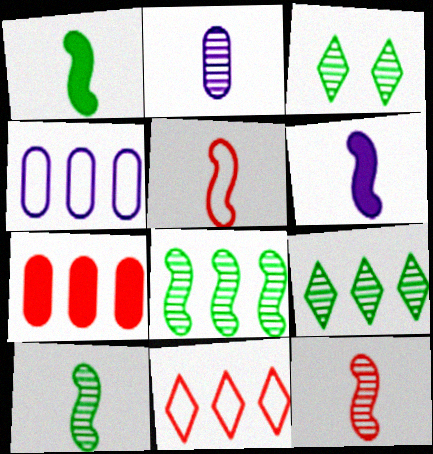[[5, 6, 10]]